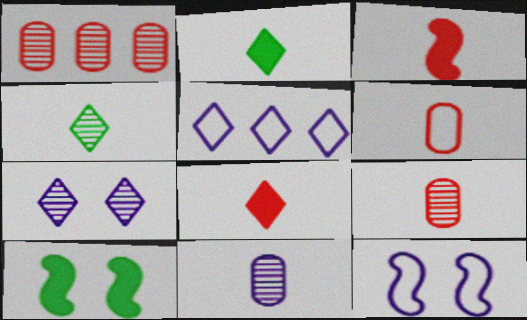[[1, 2, 12], 
[5, 9, 10]]